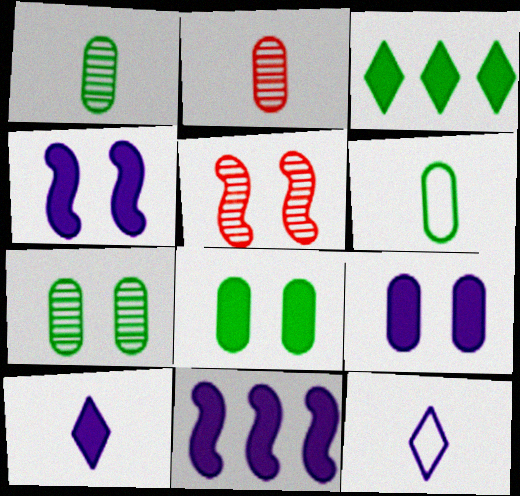[[9, 10, 11]]